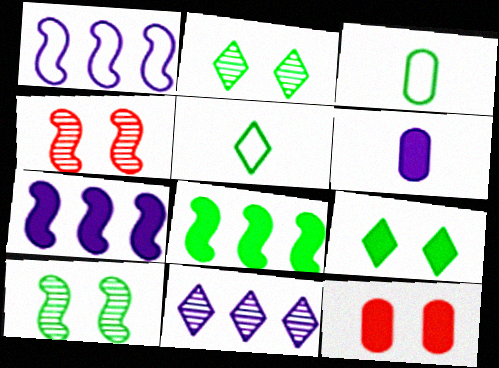[[2, 3, 8]]